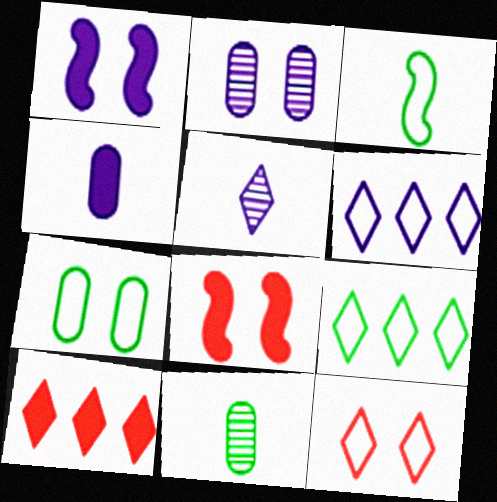[[2, 3, 10], 
[3, 7, 9], 
[6, 8, 11]]